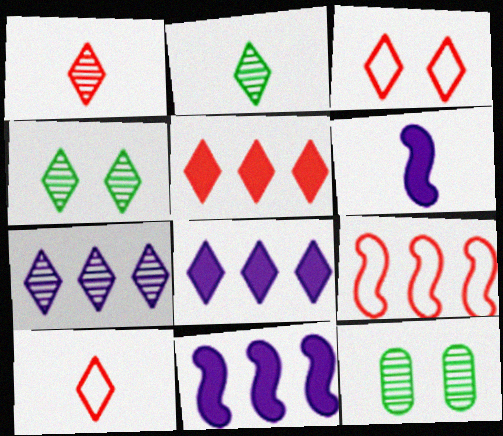[[1, 3, 5], 
[1, 4, 7], 
[2, 3, 8], 
[4, 8, 10], 
[10, 11, 12]]